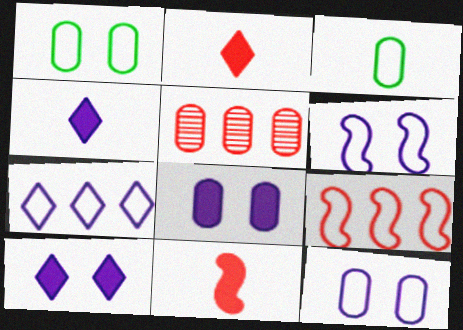[[3, 5, 8]]